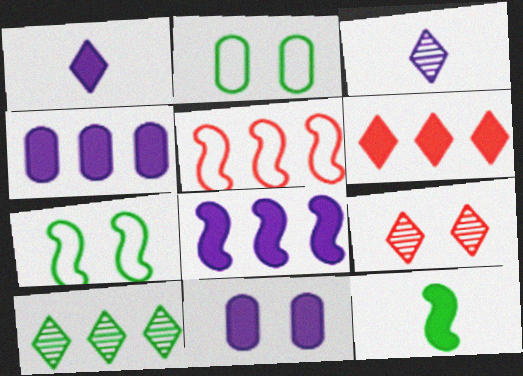[[1, 8, 11], 
[2, 10, 12], 
[3, 9, 10], 
[4, 5, 10], 
[6, 11, 12], 
[7, 9, 11]]